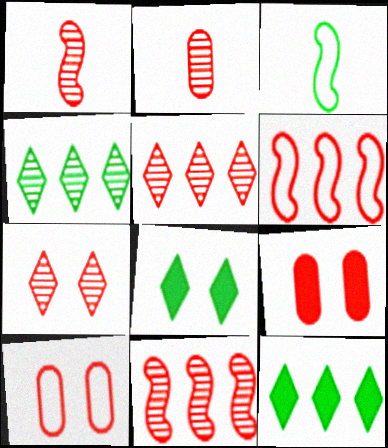[[2, 7, 11]]